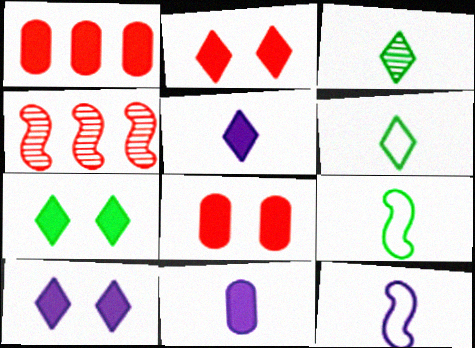[[2, 7, 10]]